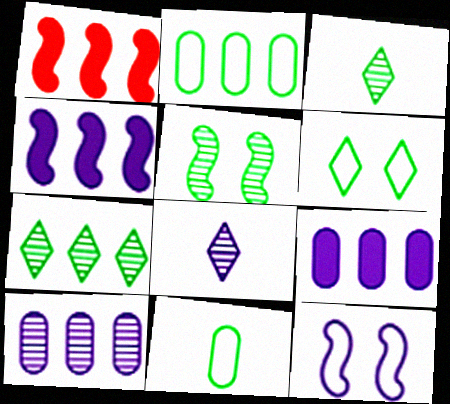[[8, 9, 12]]